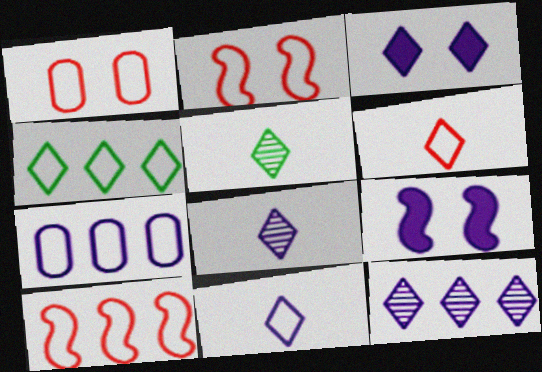[[1, 6, 10], 
[3, 11, 12], 
[4, 7, 10], 
[7, 8, 9]]